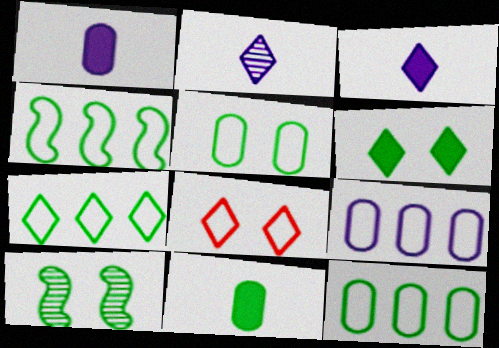[[4, 7, 12], 
[5, 6, 10], 
[7, 10, 11]]